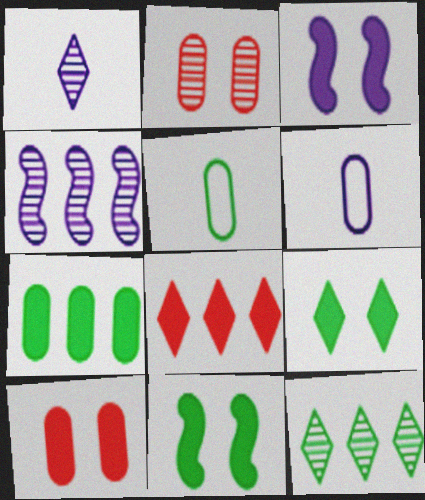[[2, 6, 7], 
[3, 9, 10], 
[5, 11, 12]]